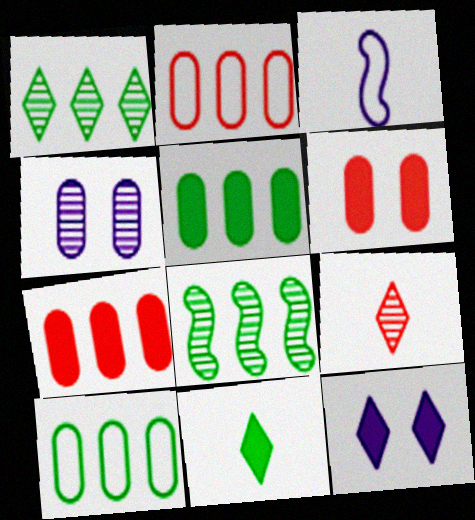[[1, 3, 6], 
[4, 8, 9]]